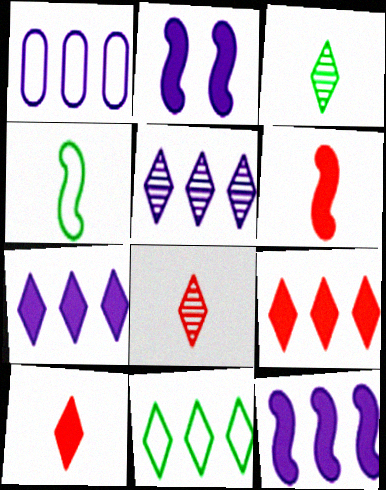[[1, 5, 12], 
[5, 9, 11]]